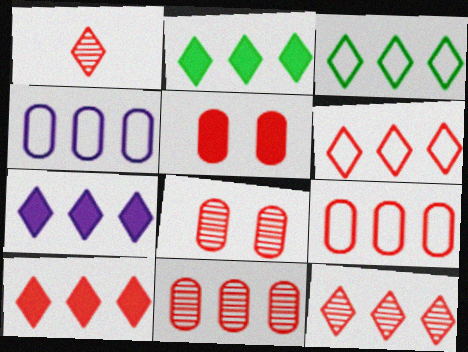[[2, 7, 10], 
[3, 7, 12], 
[6, 10, 12]]